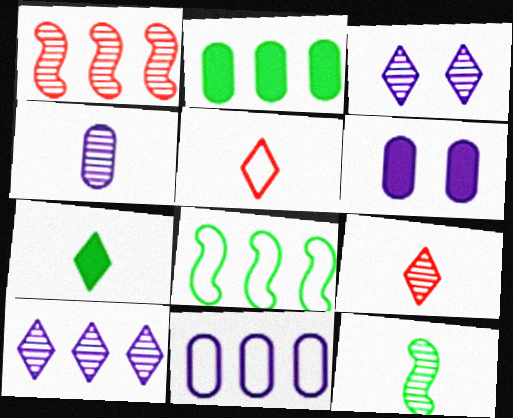[[4, 6, 11], 
[4, 9, 12], 
[6, 8, 9]]